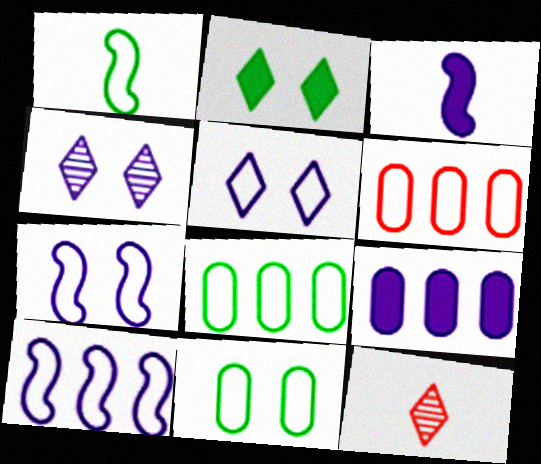[[1, 5, 6]]